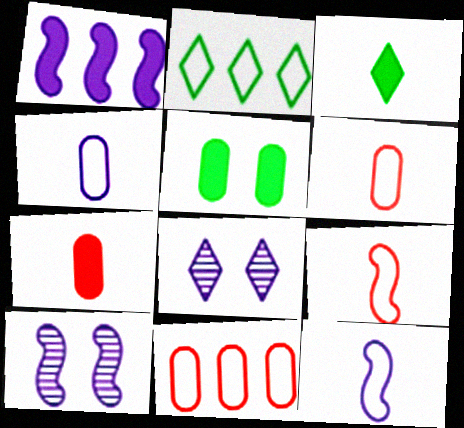[[1, 4, 8], 
[1, 10, 12], 
[2, 7, 10], 
[3, 10, 11]]